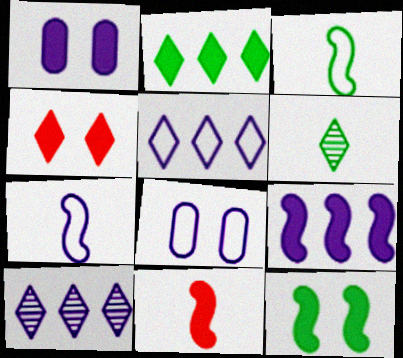[[1, 2, 11], 
[1, 4, 12], 
[1, 7, 10], 
[4, 5, 6], 
[5, 7, 8], 
[9, 11, 12]]